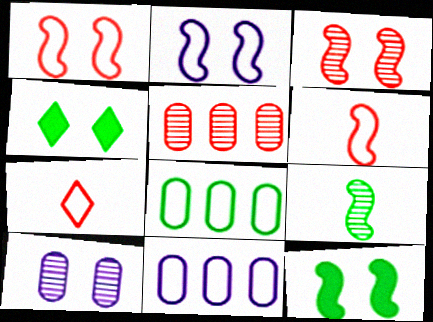[[1, 4, 10], 
[2, 3, 12], 
[2, 7, 8], 
[4, 8, 9]]